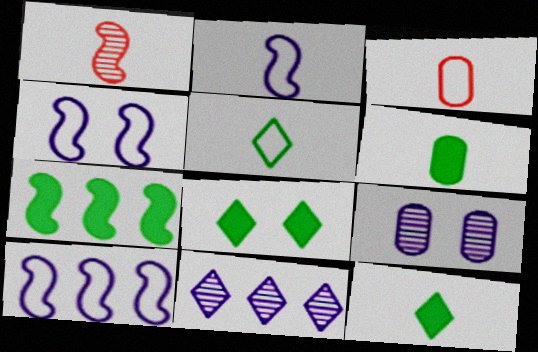[[1, 4, 7], 
[2, 3, 5], 
[2, 4, 10], 
[6, 7, 8]]